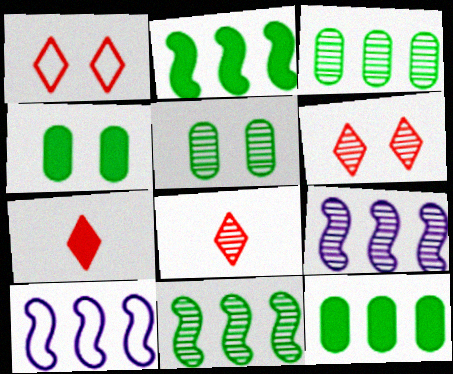[[4, 8, 10], 
[5, 7, 10], 
[5, 8, 9]]